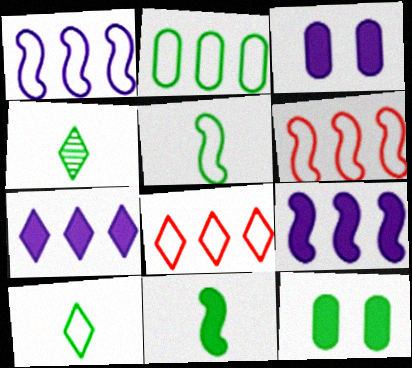[[1, 2, 8], 
[3, 4, 6]]